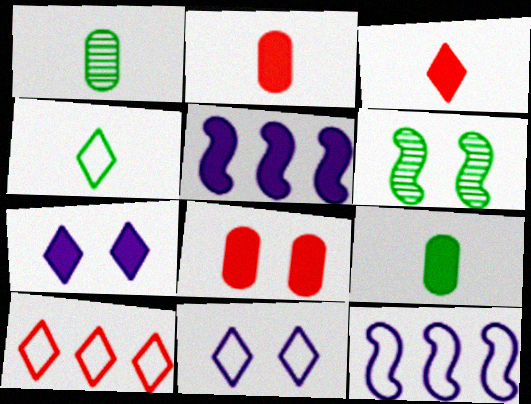[[4, 10, 11], 
[6, 8, 11]]